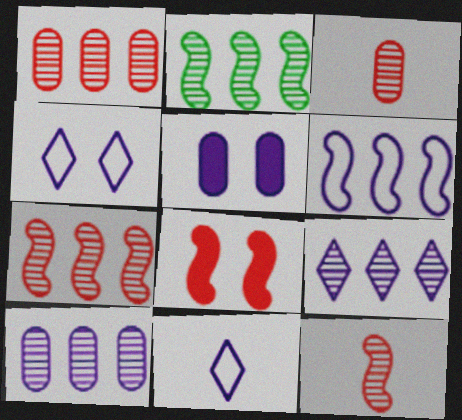[[1, 2, 9]]